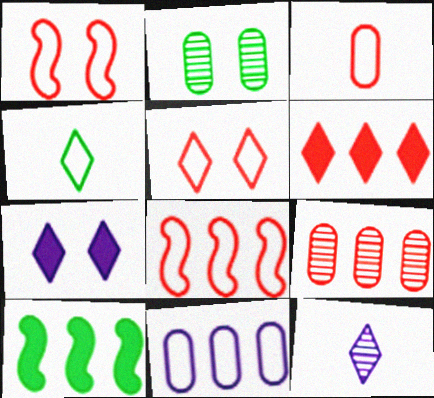[[1, 2, 7], 
[1, 4, 11], 
[2, 4, 10], 
[3, 5, 8], 
[6, 8, 9]]